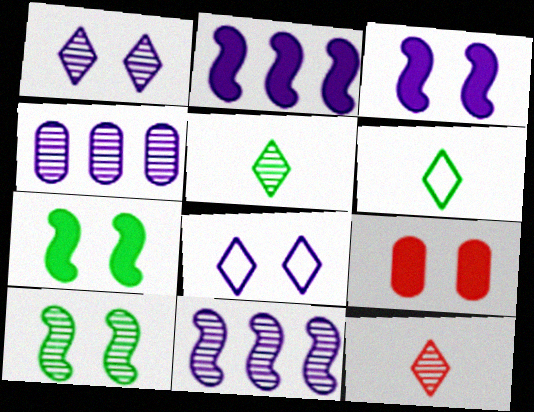[[4, 10, 12], 
[6, 9, 11], 
[8, 9, 10]]